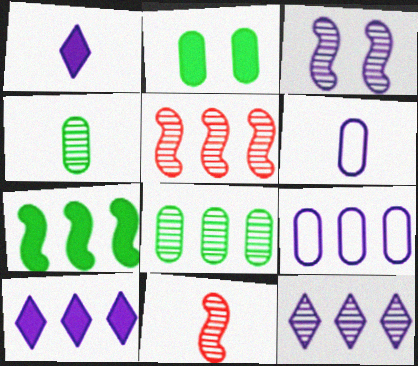[[1, 3, 9], 
[3, 6, 10], 
[5, 8, 12]]